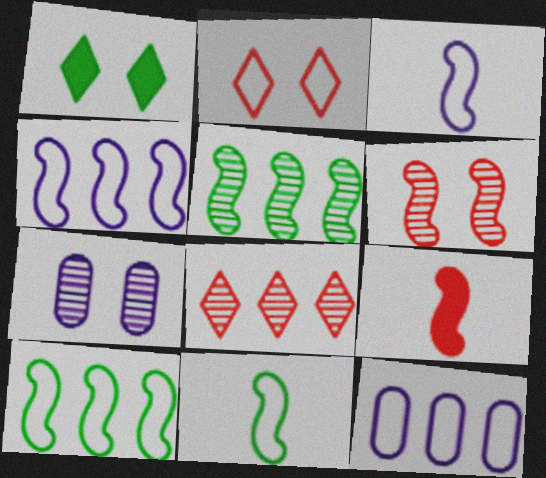[[2, 11, 12]]